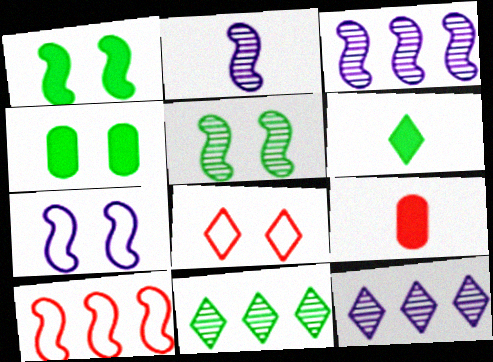[[1, 2, 10], 
[6, 8, 12], 
[7, 9, 11]]